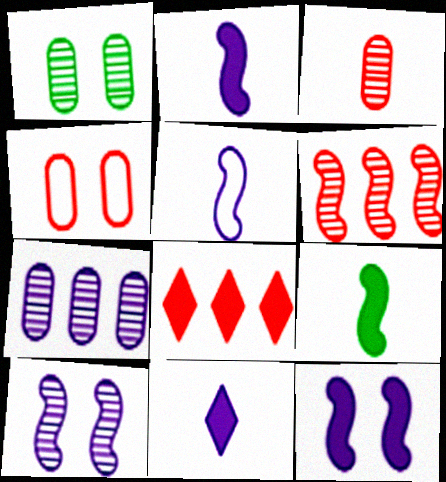[[1, 3, 7], 
[1, 5, 8]]